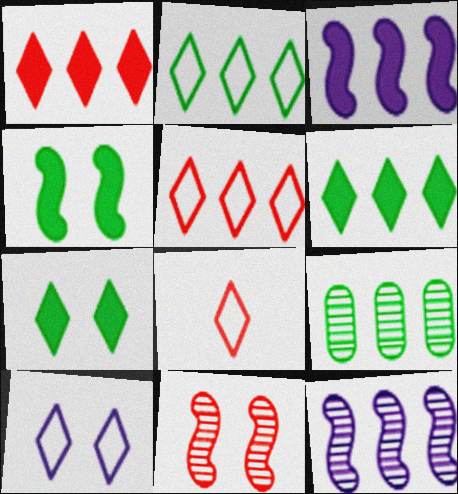[[2, 8, 10], 
[3, 5, 9]]